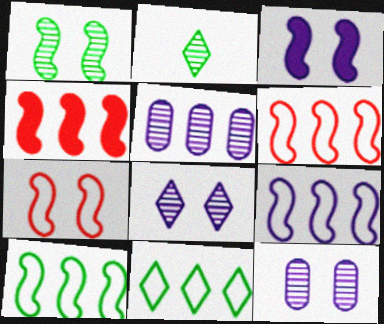[[1, 3, 7], 
[4, 5, 11], 
[6, 9, 10]]